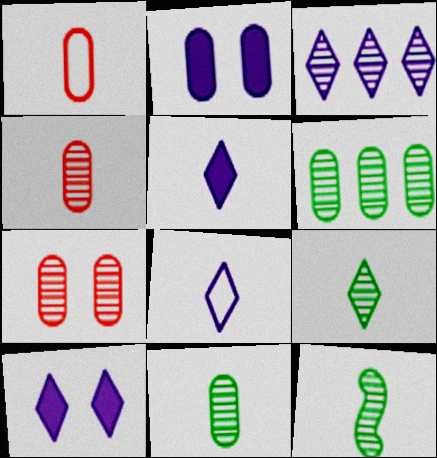[[1, 2, 6], 
[1, 5, 12], 
[3, 7, 12], 
[3, 8, 10], 
[9, 11, 12]]